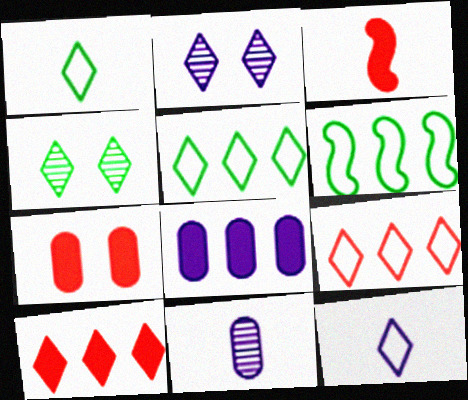[[1, 2, 10], 
[1, 3, 11], 
[3, 7, 10], 
[4, 10, 12]]